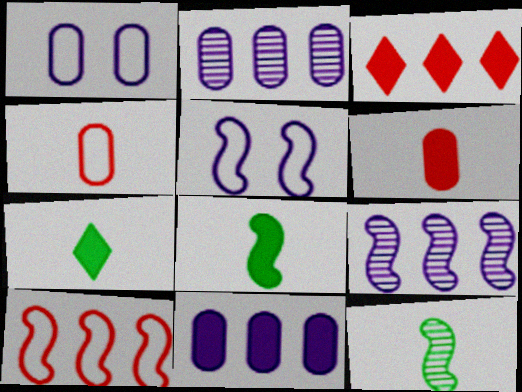[[1, 3, 12]]